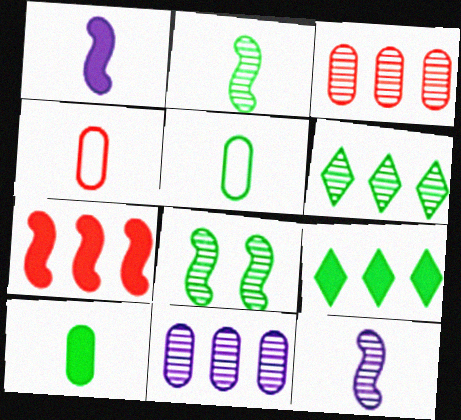[[5, 8, 9]]